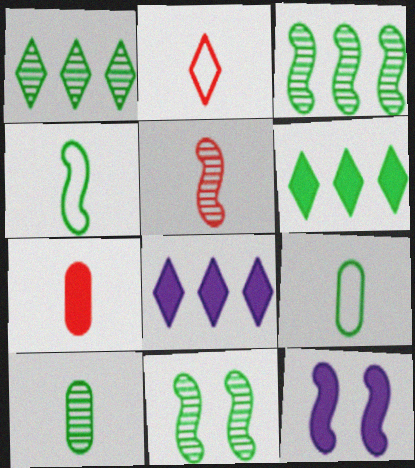[[1, 10, 11], 
[2, 5, 7], 
[6, 7, 12], 
[6, 9, 11]]